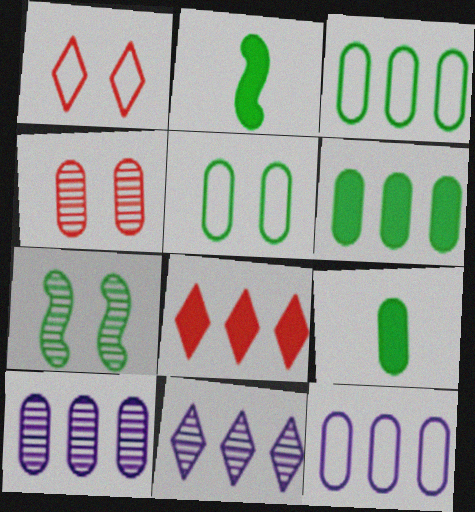[[1, 2, 10], 
[4, 9, 12]]